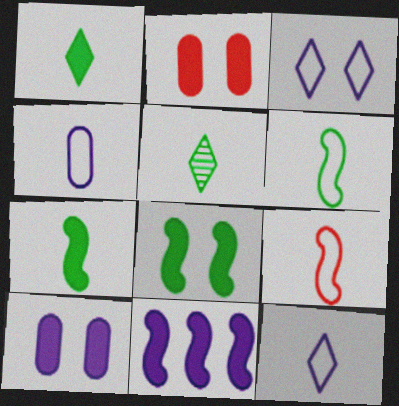[[1, 2, 11]]